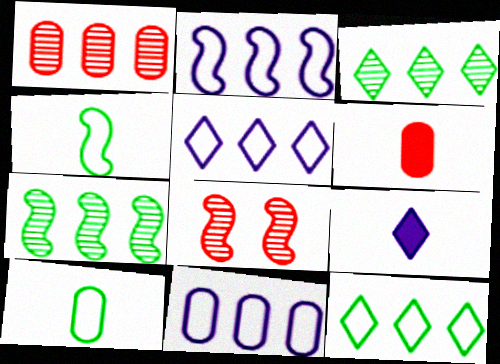[[2, 5, 11]]